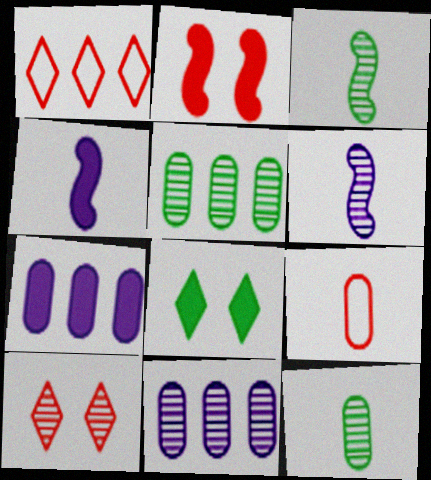[[3, 10, 11], 
[5, 6, 10]]